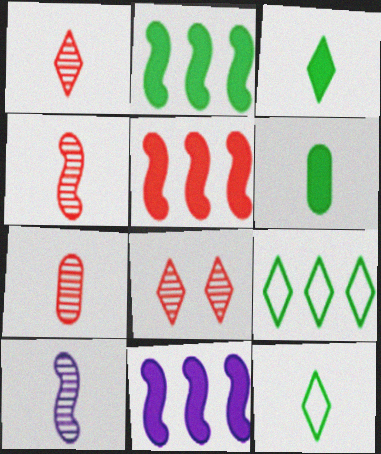[[1, 4, 7], 
[2, 5, 11]]